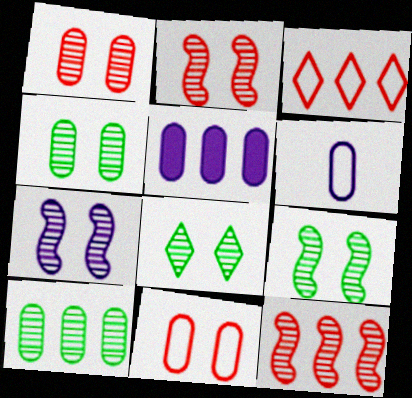[[1, 7, 8], 
[2, 7, 9], 
[4, 8, 9]]